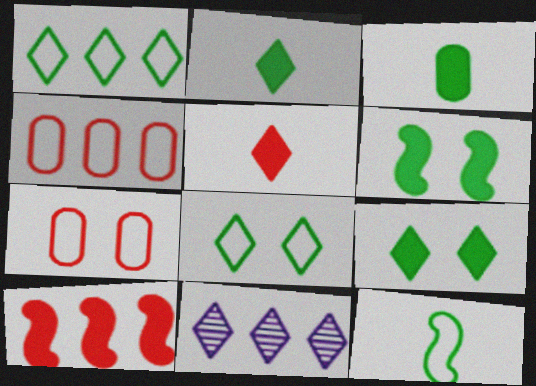[[5, 8, 11]]